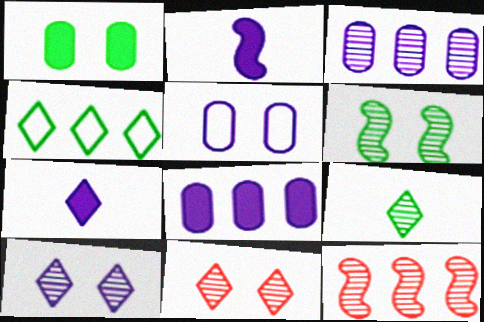[[4, 7, 11], 
[4, 8, 12]]